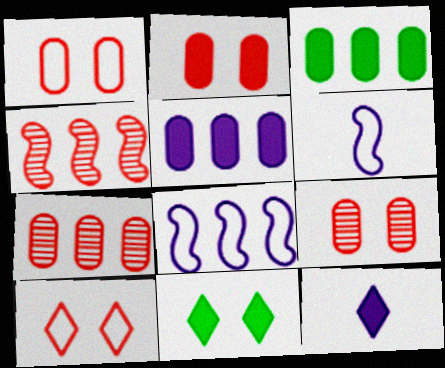[[1, 2, 9], 
[6, 7, 11]]